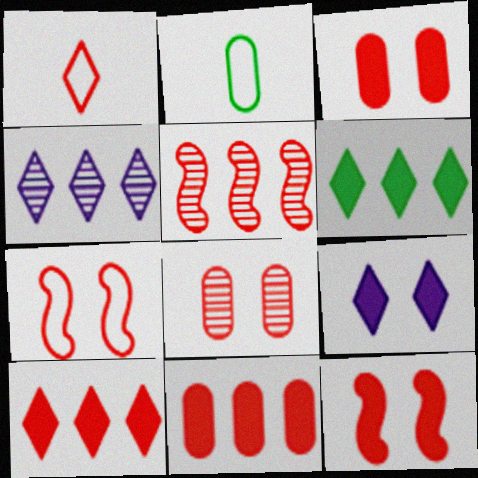[[1, 3, 5], 
[2, 4, 12], 
[2, 5, 9]]